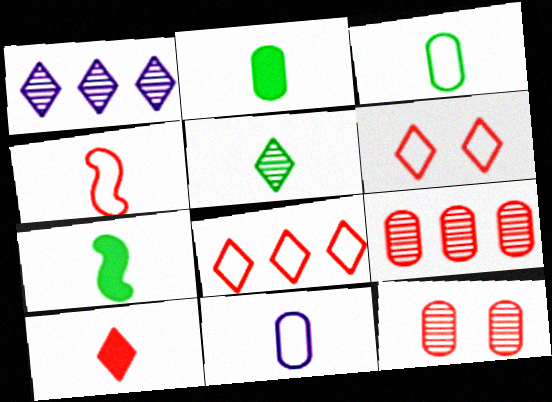[[3, 5, 7]]